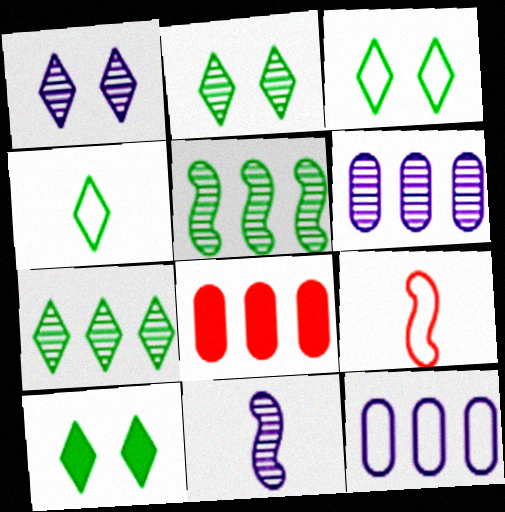[[1, 6, 11], 
[2, 3, 10], 
[3, 8, 11], 
[3, 9, 12], 
[4, 7, 10], 
[6, 9, 10]]